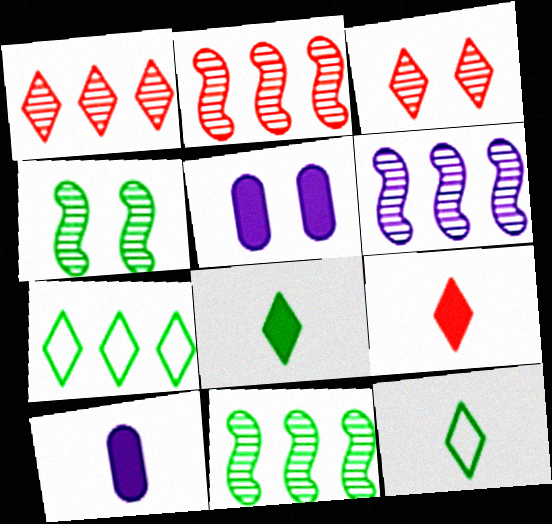[[2, 5, 12], 
[2, 6, 11]]